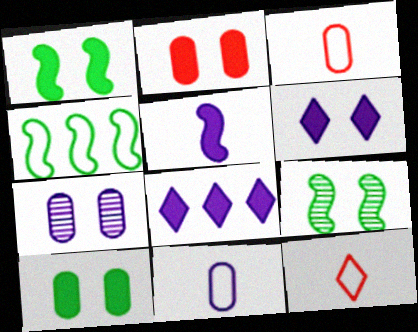[[1, 2, 6], 
[3, 8, 9]]